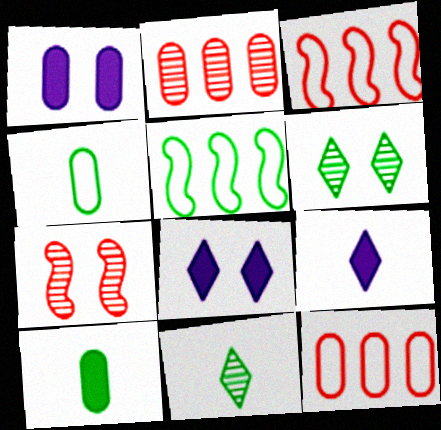[[1, 2, 4], 
[1, 3, 11], 
[5, 6, 10]]